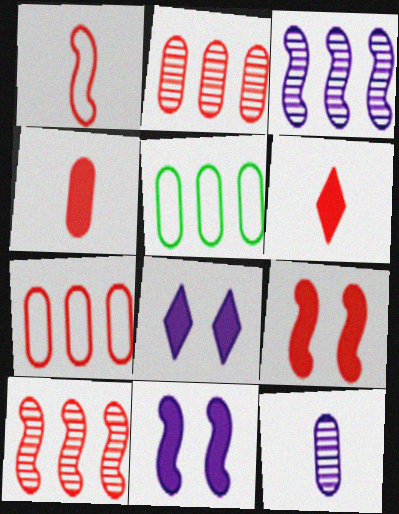[[1, 9, 10]]